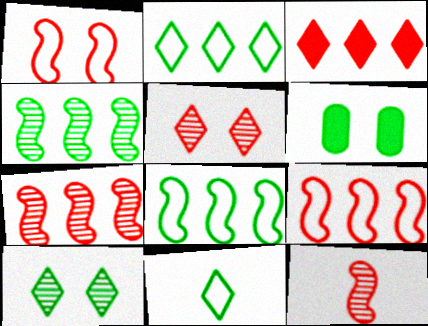[[4, 6, 11]]